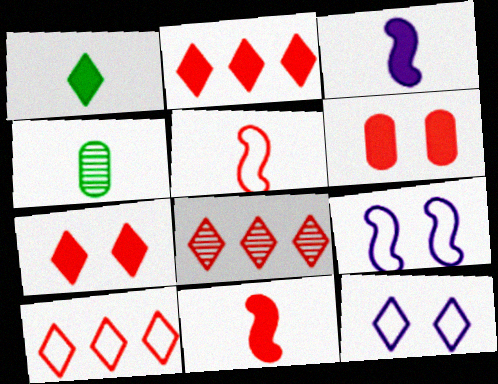[[1, 8, 12], 
[2, 4, 9], 
[2, 6, 11], 
[2, 8, 10], 
[5, 6, 8]]